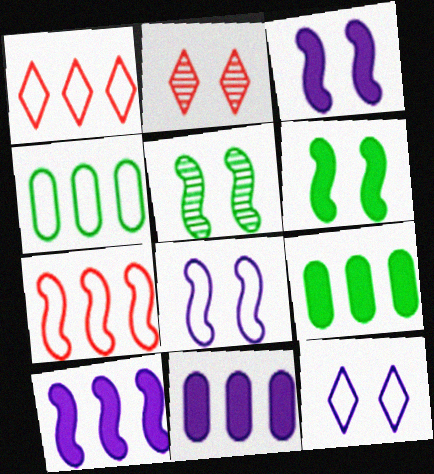[]